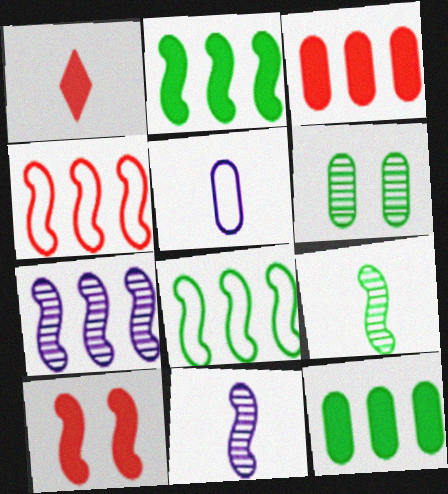[[1, 3, 10], 
[1, 5, 9], 
[2, 4, 7], 
[3, 5, 6], 
[8, 10, 11]]